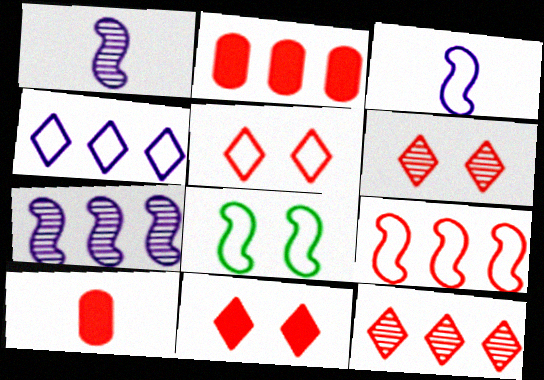[[2, 9, 12], 
[3, 8, 9], 
[5, 6, 11], 
[6, 9, 10]]